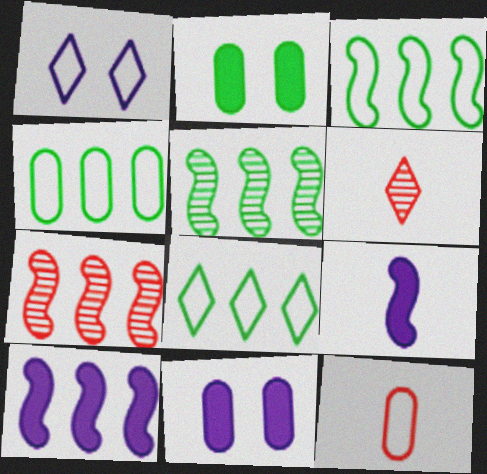[[1, 3, 12], 
[3, 4, 8], 
[3, 6, 11], 
[3, 7, 10]]